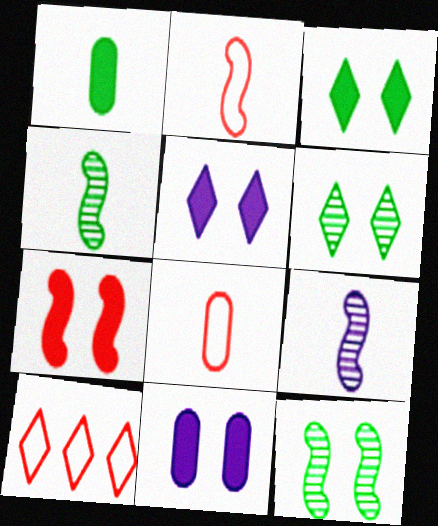[[3, 7, 11], 
[4, 10, 11]]